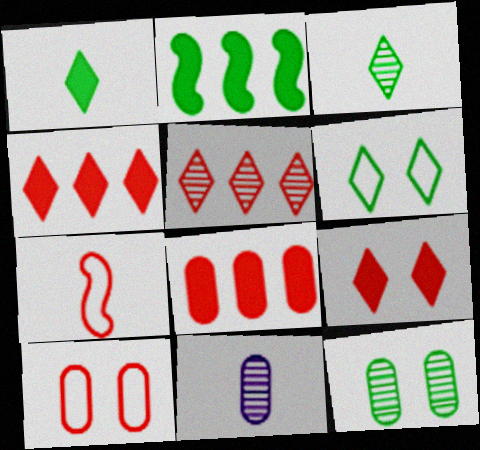[[1, 7, 11]]